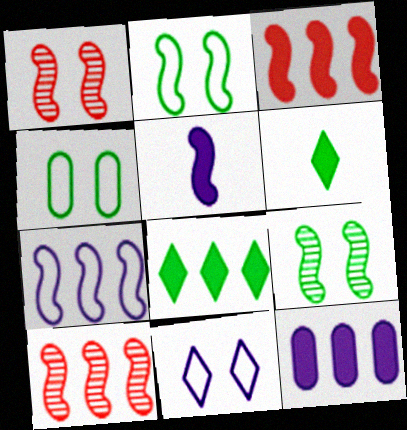[[2, 5, 10], 
[3, 8, 12]]